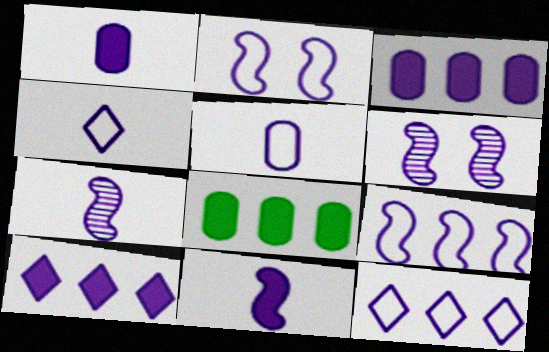[[1, 4, 7], 
[1, 6, 12], 
[2, 5, 12], 
[3, 4, 6], 
[5, 6, 10], 
[6, 9, 11]]